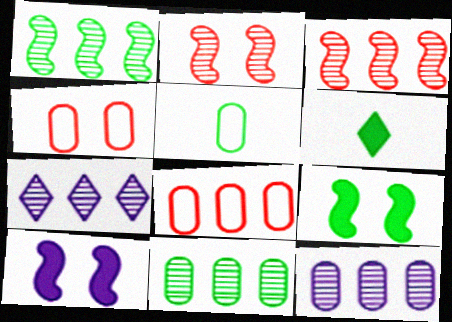[[3, 7, 11]]